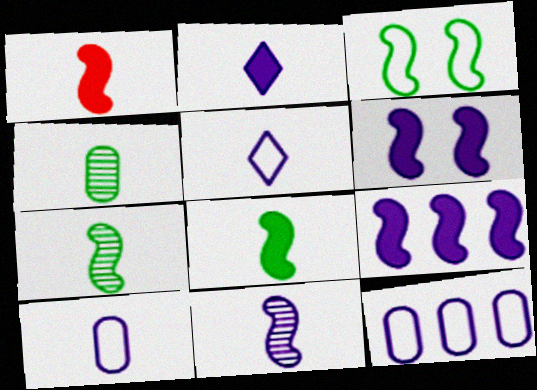[[1, 4, 5], 
[2, 10, 11]]